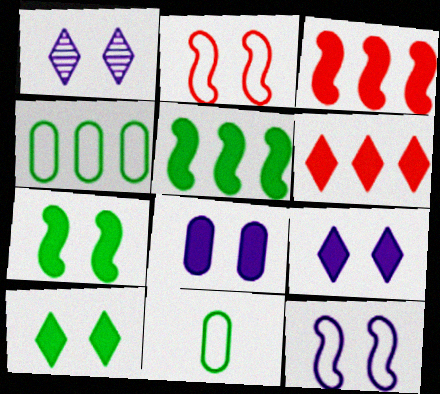[[1, 3, 11], 
[1, 8, 12]]